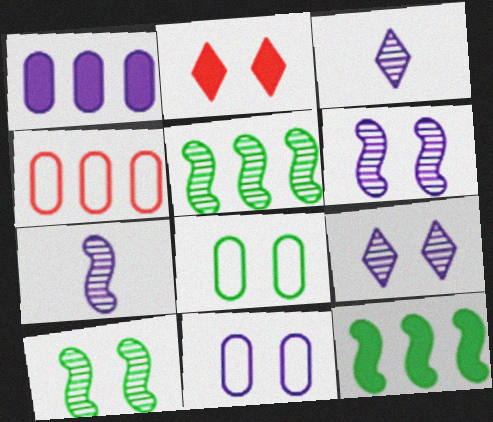[[2, 6, 8], 
[2, 10, 11]]